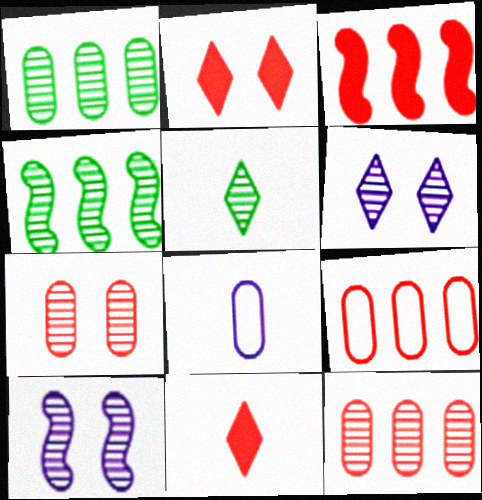[[2, 4, 8], 
[5, 10, 12]]